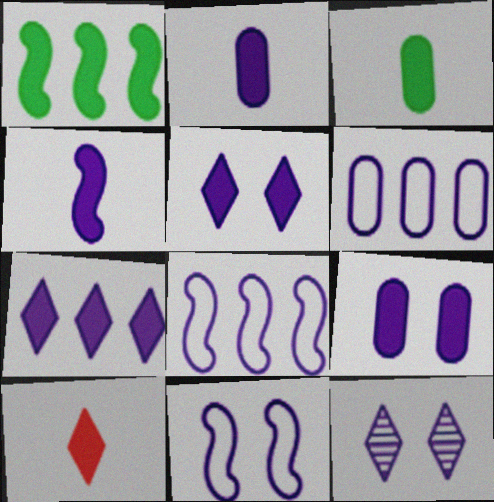[[1, 9, 10], 
[2, 8, 12], 
[3, 4, 10], 
[4, 6, 12], 
[4, 7, 9], 
[9, 11, 12]]